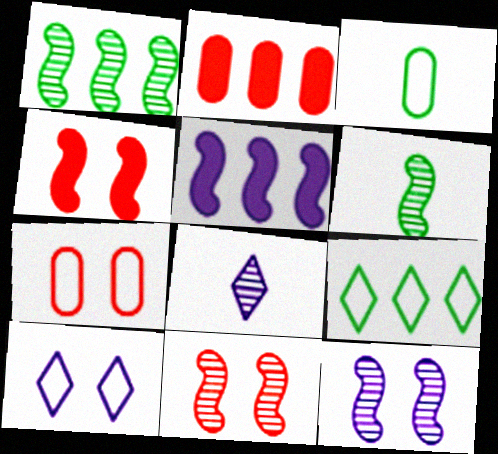[[2, 6, 10]]